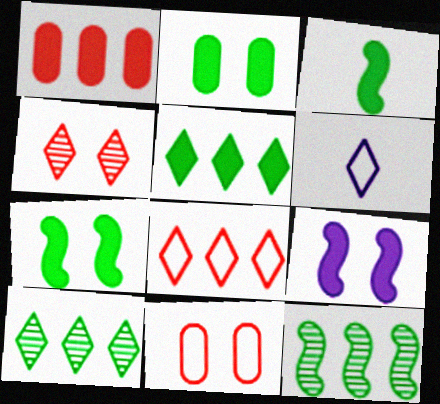[[2, 3, 5], 
[4, 5, 6]]